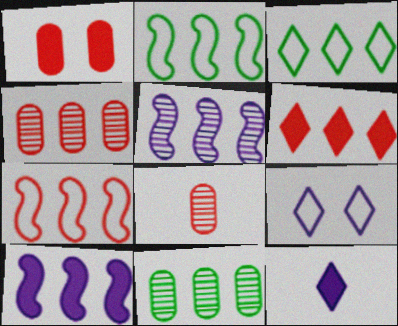[[3, 4, 10], 
[4, 6, 7]]